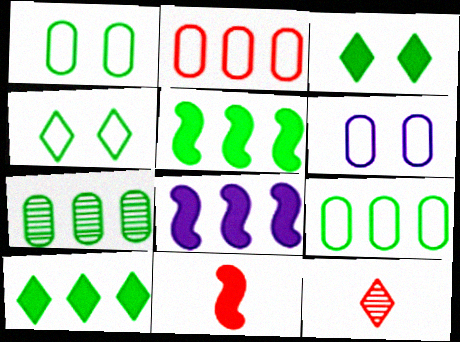[[1, 8, 12], 
[5, 6, 12]]